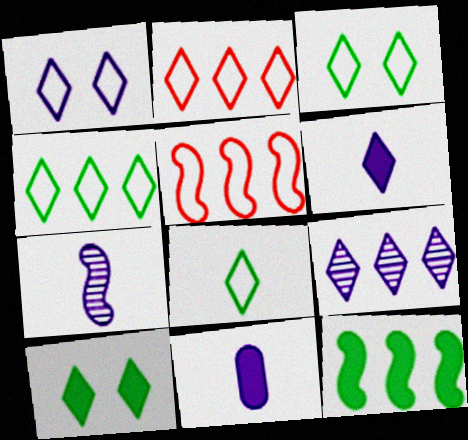[[1, 2, 8], 
[1, 6, 9], 
[3, 4, 8]]